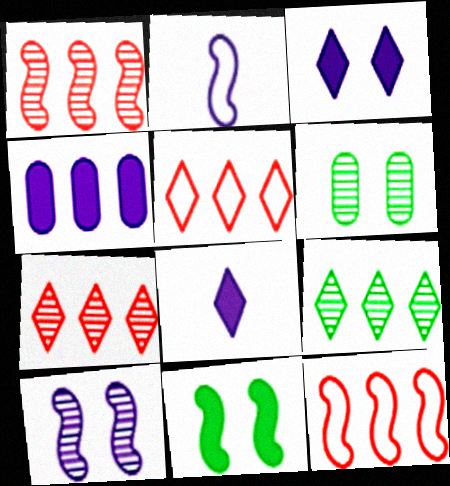[[1, 2, 11], 
[4, 9, 12], 
[6, 8, 12]]